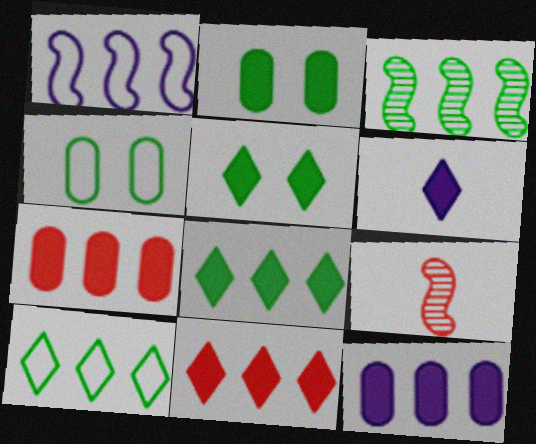[[5, 6, 11]]